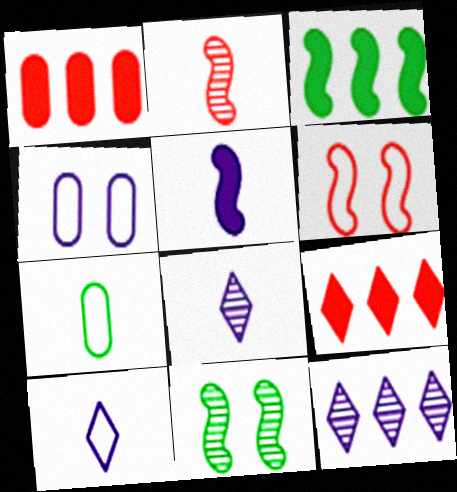[[1, 10, 11], 
[4, 5, 12]]